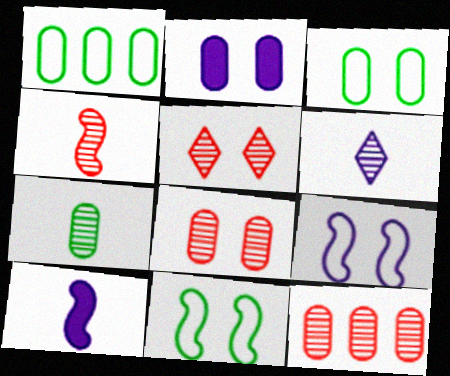[[1, 5, 10], 
[2, 3, 8], 
[2, 5, 11], 
[4, 5, 12], 
[4, 6, 7]]